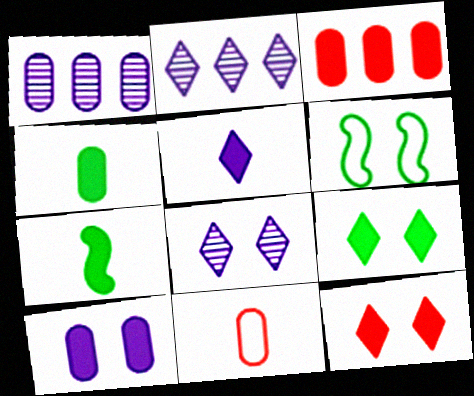[[3, 4, 10]]